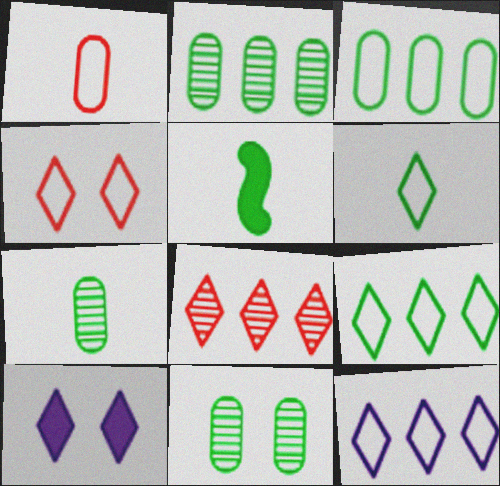[[2, 7, 11], 
[4, 6, 12], 
[5, 6, 7], 
[5, 9, 11], 
[6, 8, 10]]